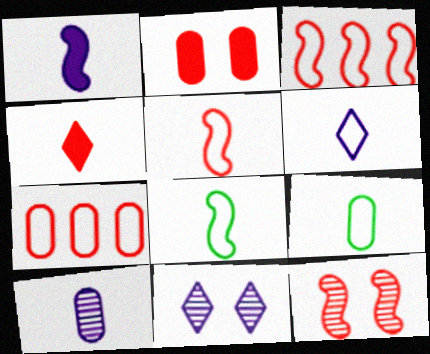[[1, 6, 10], 
[4, 7, 12], 
[4, 8, 10], 
[5, 6, 9]]